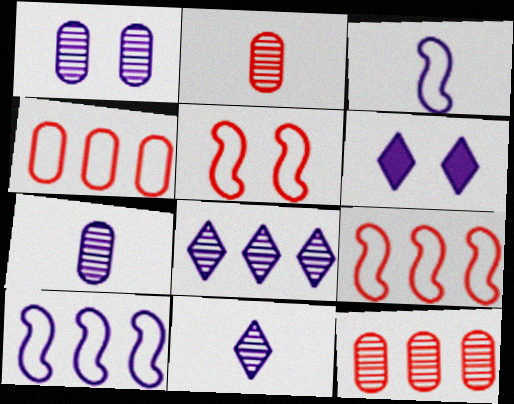[[6, 7, 10]]